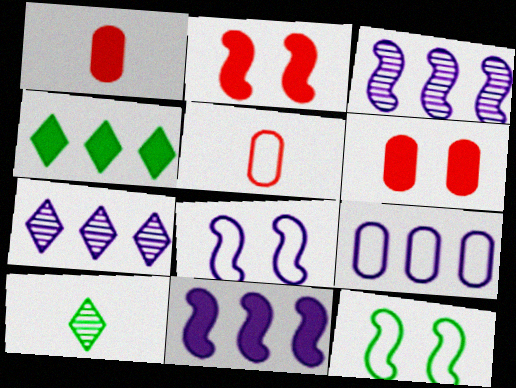[[1, 7, 12], 
[2, 9, 10], 
[7, 9, 11]]